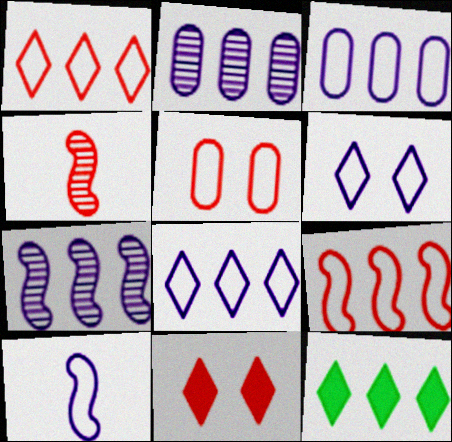[[2, 9, 12], 
[3, 6, 10]]